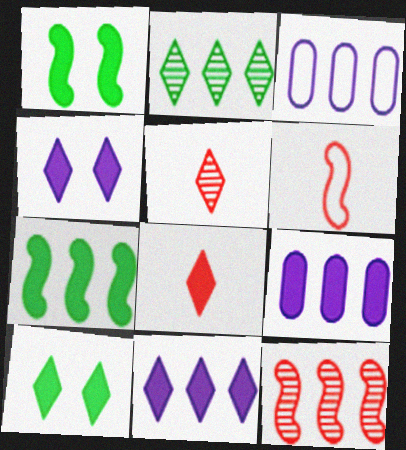[[1, 3, 5], 
[1, 8, 9], 
[8, 10, 11]]